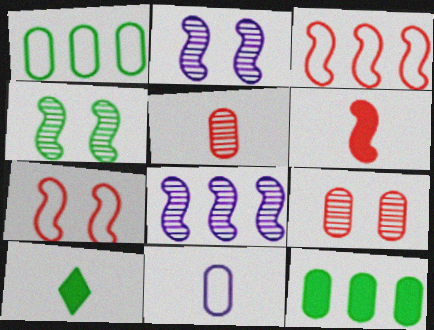[[1, 4, 10], 
[9, 11, 12]]